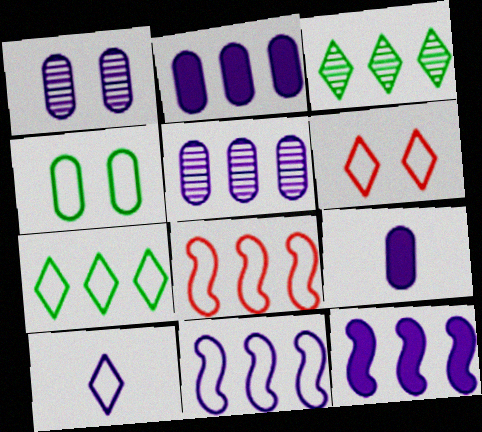[[1, 10, 12], 
[2, 3, 8], 
[4, 8, 10], 
[6, 7, 10]]